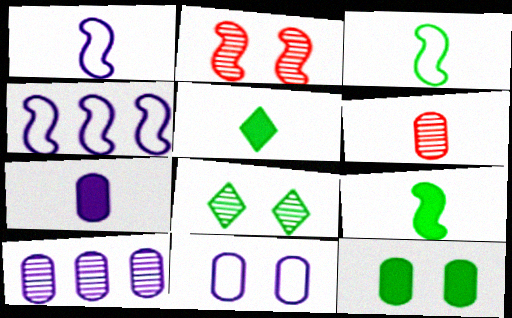[[1, 5, 6], 
[2, 4, 9], 
[7, 10, 11]]